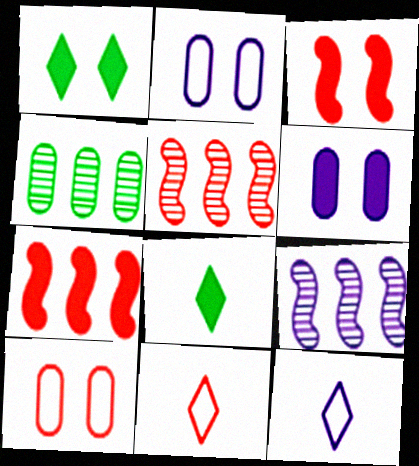[[1, 3, 6], 
[2, 5, 8], 
[3, 4, 12], 
[6, 7, 8], 
[6, 9, 12], 
[8, 9, 10]]